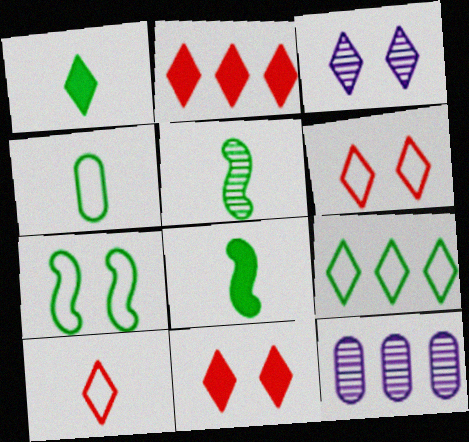[[1, 4, 5], 
[4, 7, 9], 
[6, 8, 12]]